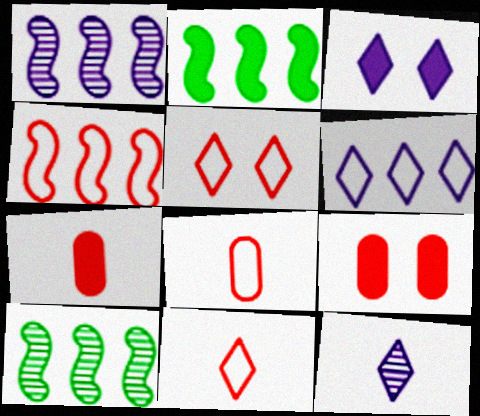[[1, 2, 4], 
[2, 3, 7], 
[3, 6, 12], 
[3, 8, 10], 
[4, 5, 8]]